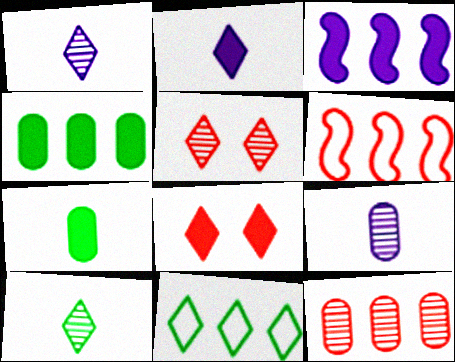[[1, 8, 11], 
[2, 5, 11], 
[3, 7, 8], 
[3, 11, 12]]